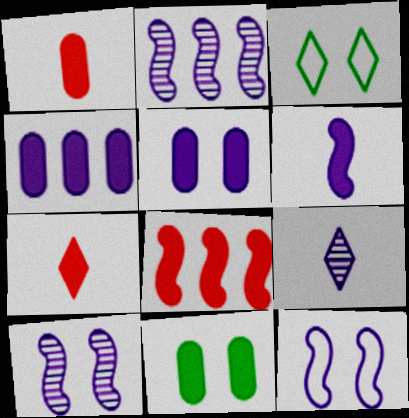[[1, 2, 3], 
[1, 4, 11], 
[2, 6, 12], 
[4, 9, 12]]